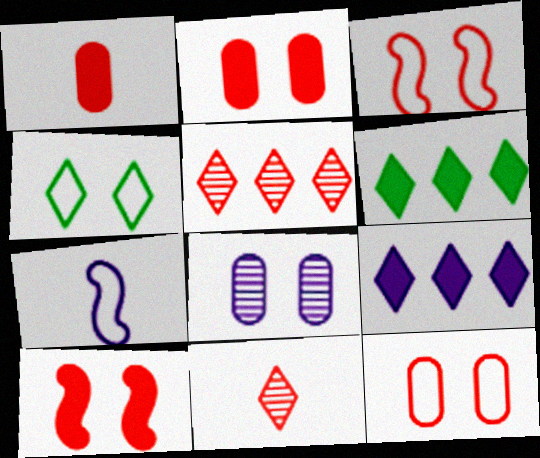[[1, 3, 5], 
[4, 8, 10], 
[4, 9, 11], 
[7, 8, 9]]